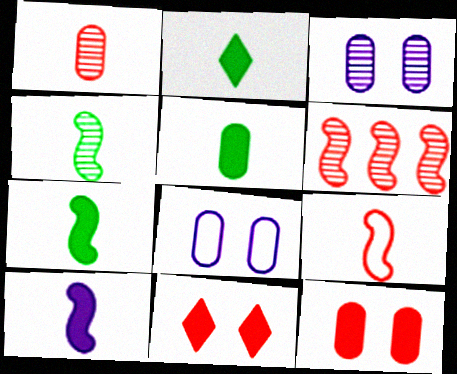[[2, 5, 7], 
[2, 6, 8], 
[4, 9, 10]]